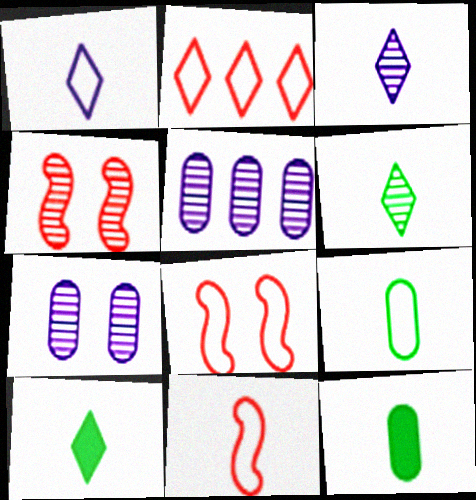[[1, 9, 11], 
[3, 11, 12], 
[4, 5, 6], 
[5, 8, 10]]